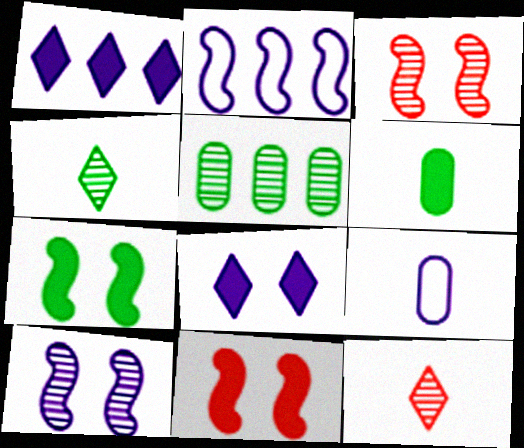[[1, 6, 11], 
[1, 9, 10], 
[5, 10, 12]]